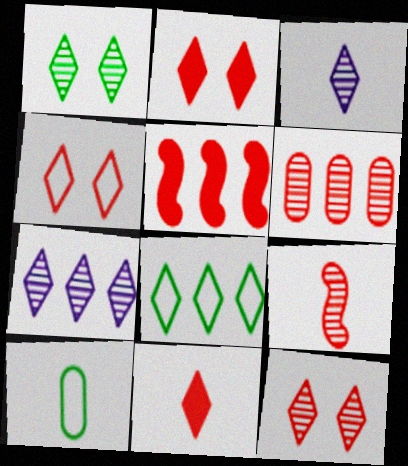[[2, 3, 8], 
[2, 4, 12], 
[6, 9, 12]]